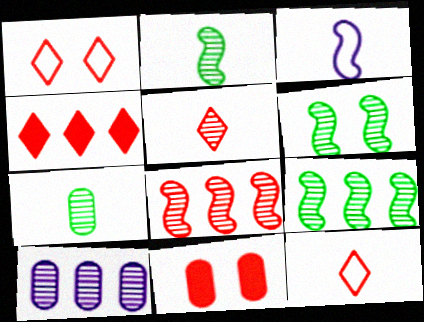[[1, 4, 5], 
[2, 6, 9], 
[5, 6, 10], 
[8, 11, 12]]